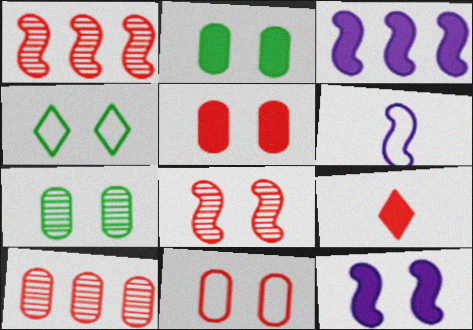[[1, 9, 11], 
[2, 3, 9]]